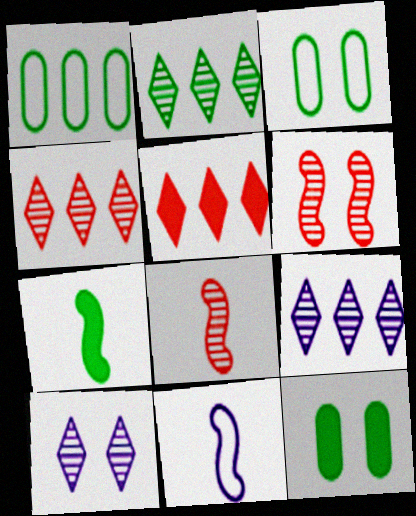[[2, 3, 7], 
[2, 4, 9], 
[4, 11, 12], 
[7, 8, 11]]